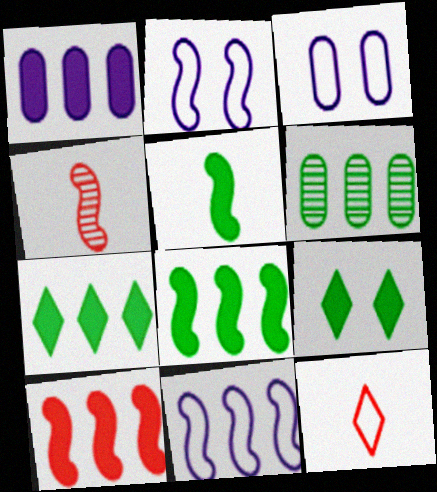[[1, 7, 10], 
[2, 4, 8], 
[3, 4, 7]]